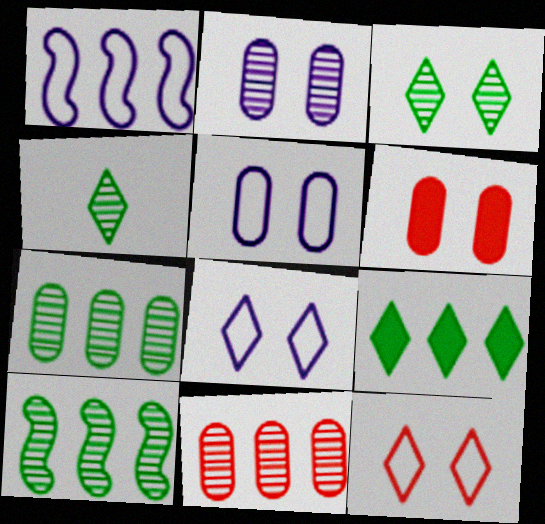[[1, 4, 6], 
[1, 9, 11]]